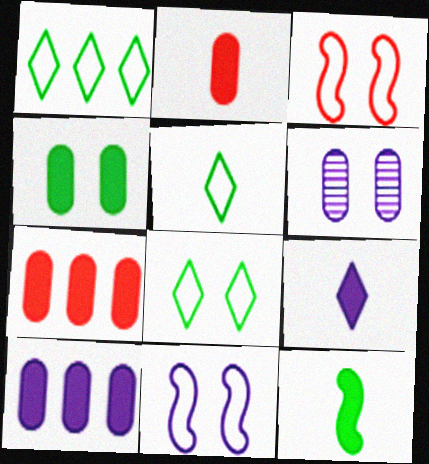[[1, 5, 8], 
[2, 4, 10], 
[2, 9, 12]]